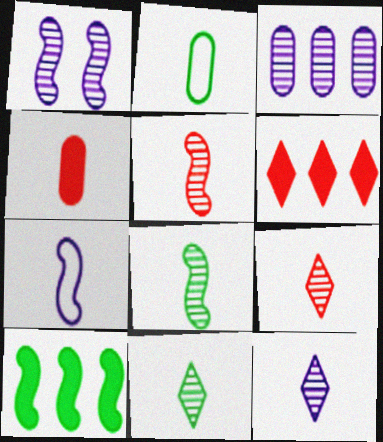[[1, 2, 6], 
[1, 3, 12], 
[4, 7, 11], 
[9, 11, 12]]